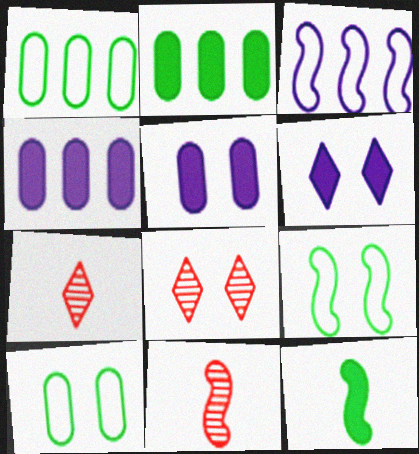[[1, 6, 11], 
[4, 7, 9], 
[5, 8, 9]]